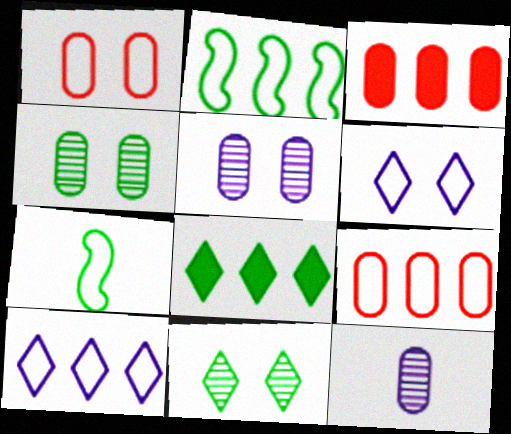[[1, 7, 10], 
[2, 9, 10], 
[4, 7, 8], 
[6, 7, 9]]